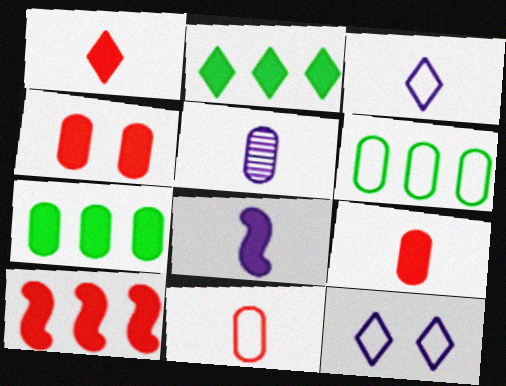[[1, 4, 10], 
[2, 4, 8], 
[3, 5, 8], 
[4, 5, 6]]